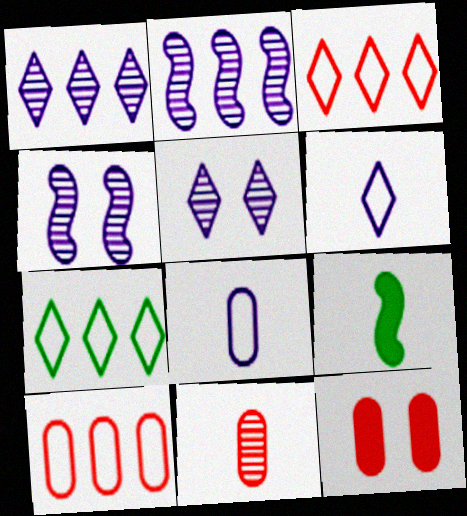[[5, 9, 10], 
[6, 9, 11], 
[10, 11, 12]]